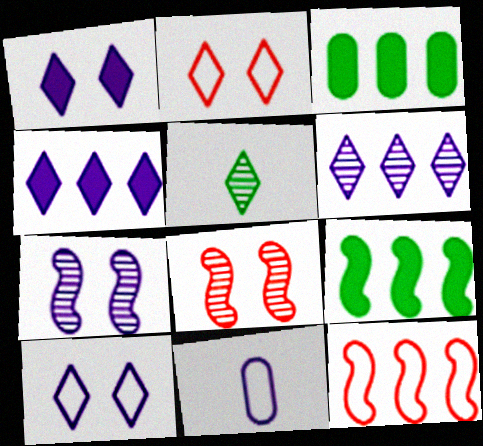[[2, 4, 5], 
[3, 6, 12], 
[4, 7, 11]]